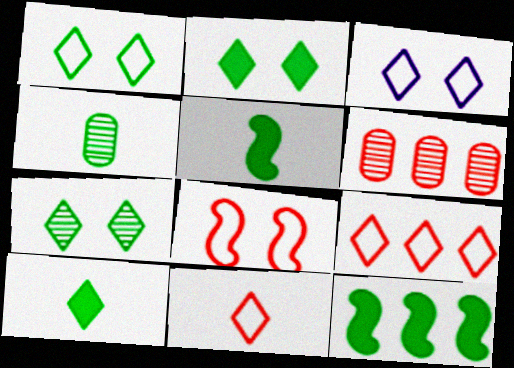[[1, 2, 7], 
[1, 4, 12], 
[3, 5, 6]]